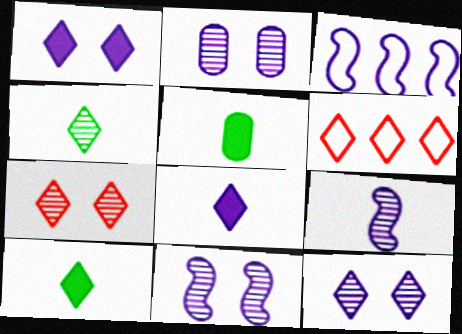[[1, 4, 6], 
[2, 3, 8], 
[2, 11, 12], 
[3, 5, 7], 
[5, 6, 11], 
[6, 10, 12]]